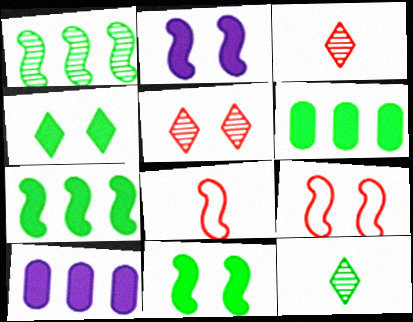[[1, 2, 8], 
[9, 10, 12]]